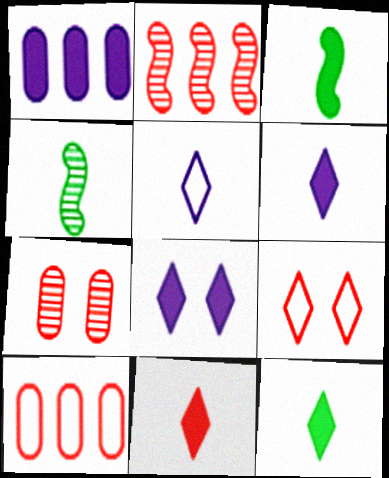[[1, 4, 9], 
[4, 8, 10], 
[6, 11, 12]]